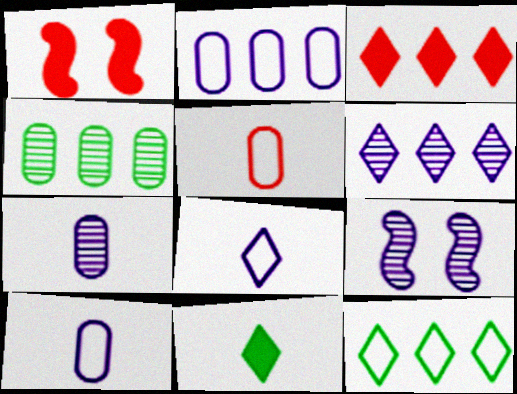[[1, 4, 8], 
[1, 7, 12], 
[3, 6, 12], 
[6, 7, 9]]